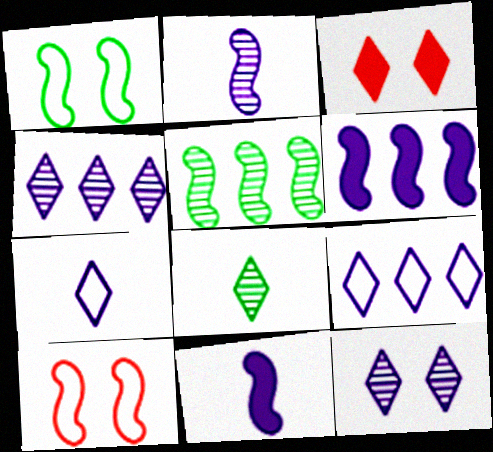[[3, 8, 9], 
[5, 10, 11]]